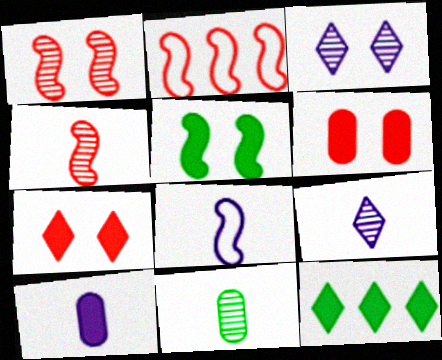[[4, 9, 11], 
[8, 9, 10]]